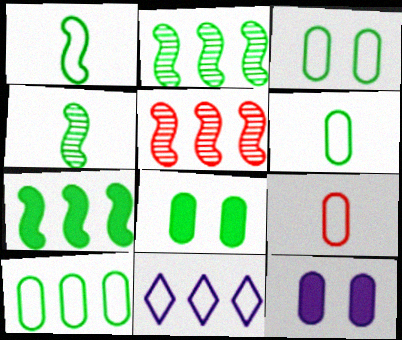[[3, 6, 10]]